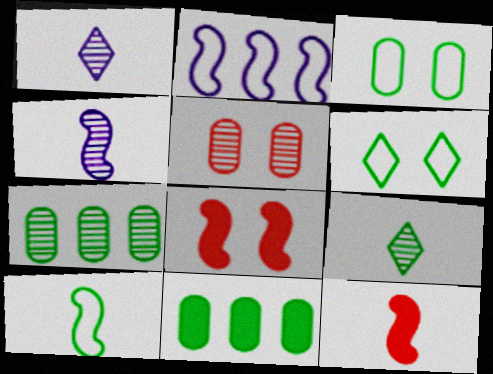[[4, 10, 12]]